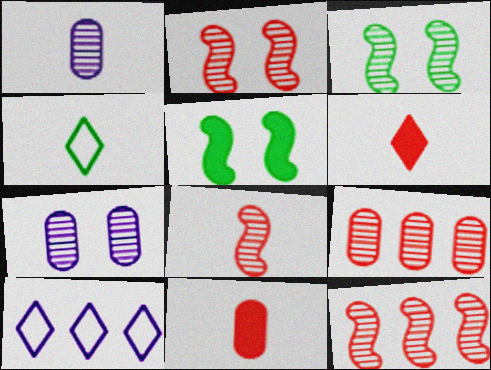[[2, 8, 12], 
[3, 10, 11]]